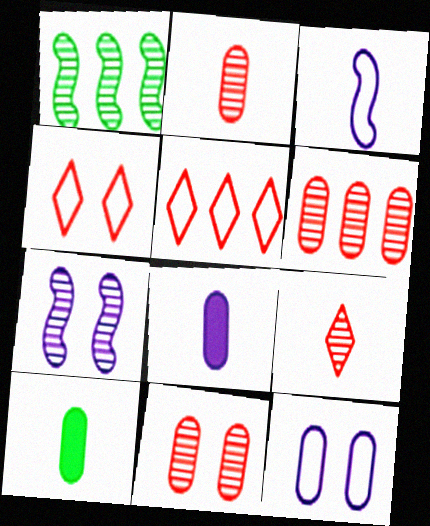[[1, 4, 8], 
[2, 6, 11], 
[3, 9, 10], 
[5, 7, 10], 
[6, 10, 12]]